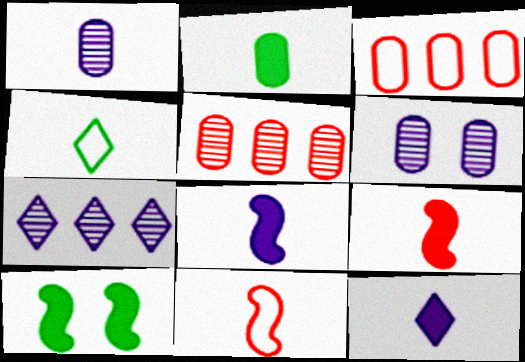[[1, 4, 9], 
[2, 3, 6], 
[2, 9, 12]]